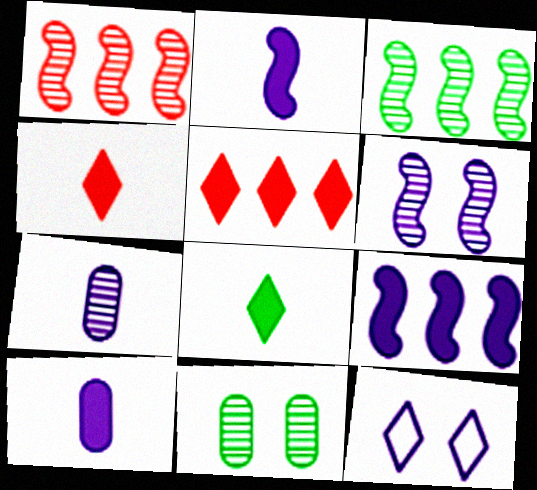[[7, 9, 12]]